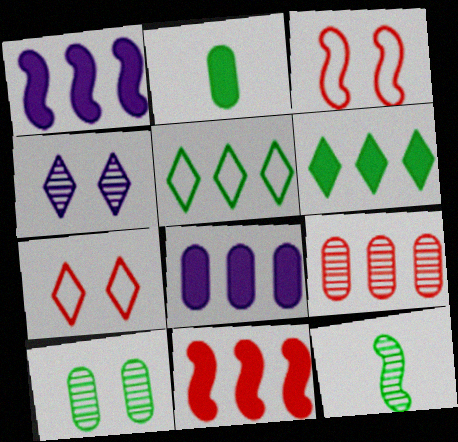[[1, 3, 12], 
[1, 5, 9], 
[4, 9, 12], 
[6, 8, 11], 
[7, 8, 12]]